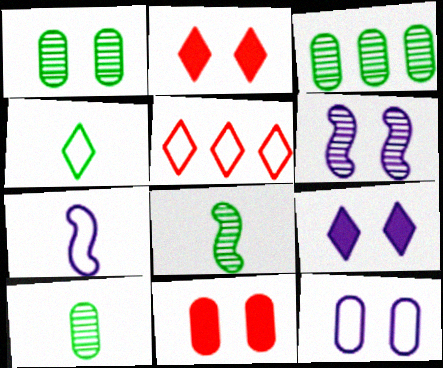[[1, 3, 10], 
[1, 11, 12], 
[2, 3, 7], 
[6, 9, 12]]